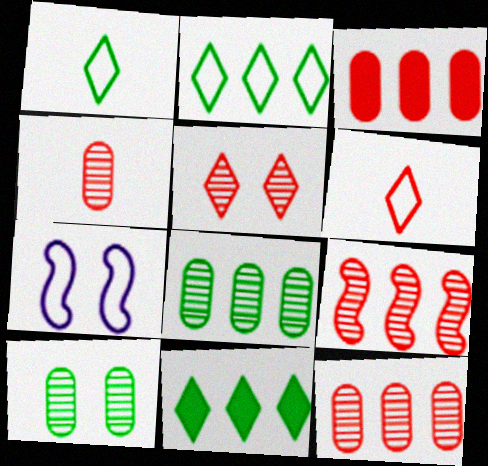[[4, 5, 9], 
[4, 7, 11]]